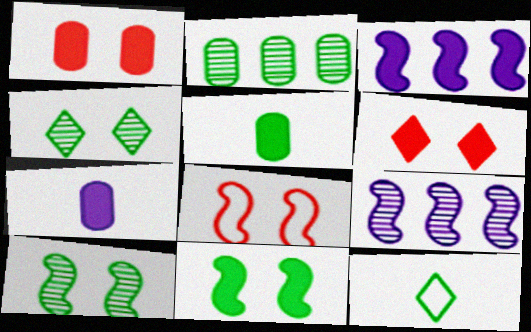[[1, 9, 12], 
[2, 11, 12], 
[3, 5, 6]]